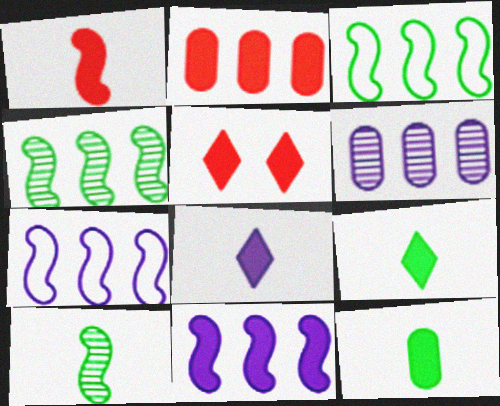[[1, 2, 5], 
[1, 8, 12], 
[5, 11, 12]]